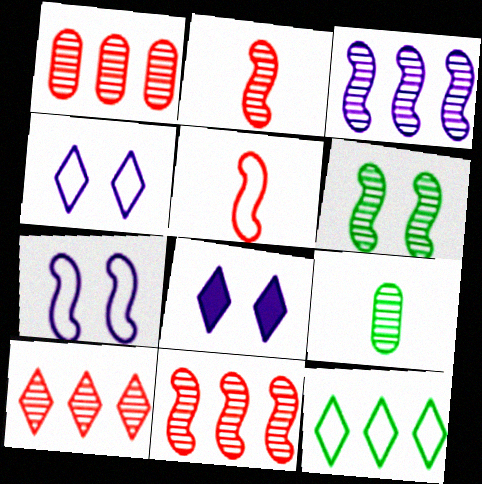[[1, 10, 11], 
[2, 3, 6]]